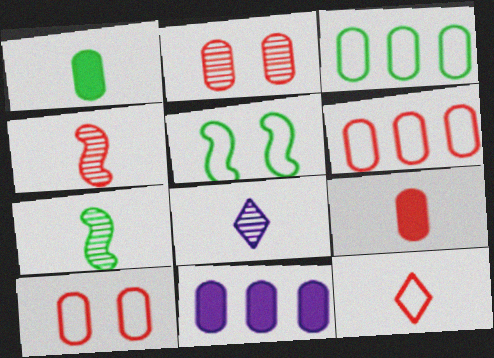[[2, 6, 9], 
[4, 9, 12]]